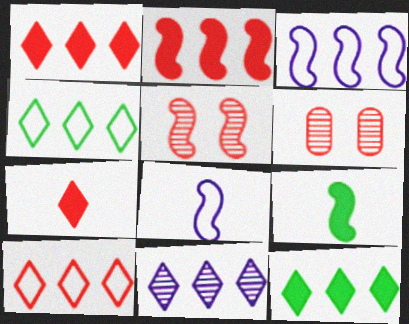[[1, 4, 11], 
[3, 5, 9], 
[6, 8, 12], 
[10, 11, 12]]